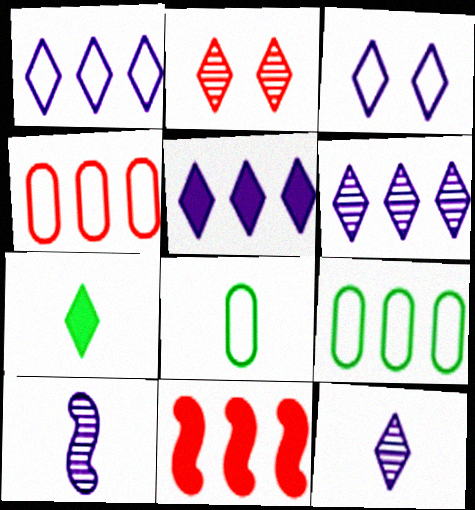[[1, 2, 7], 
[1, 5, 6], 
[3, 5, 12], 
[6, 9, 11]]